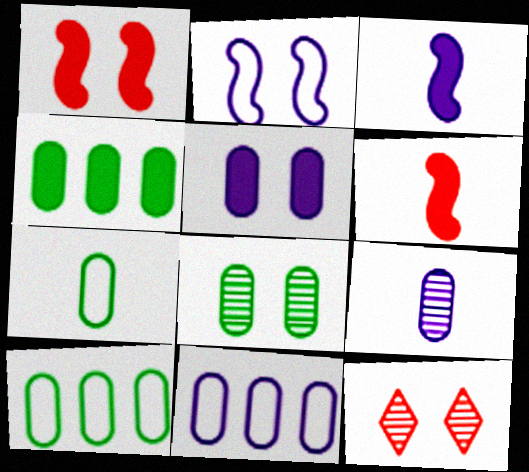[[3, 10, 12], 
[4, 7, 8], 
[5, 9, 11]]